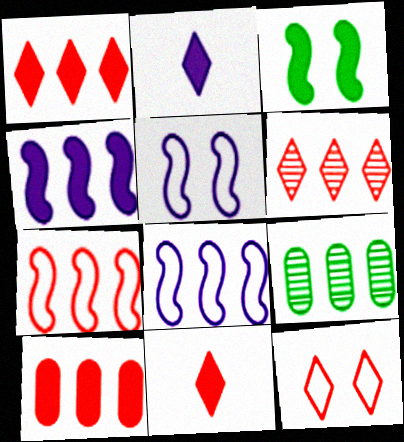[[1, 8, 9], 
[2, 3, 10], 
[5, 9, 11], 
[6, 7, 10], 
[6, 11, 12]]